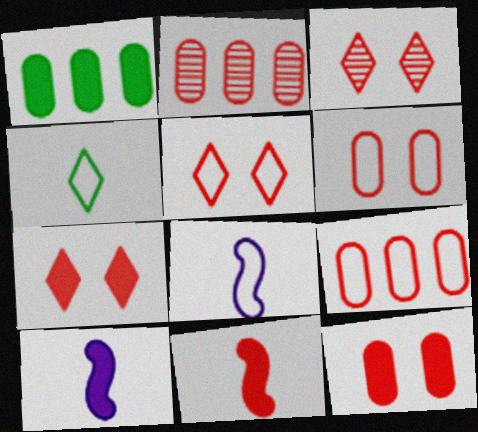[[1, 3, 8], 
[1, 7, 10], 
[2, 5, 11], 
[3, 5, 7], 
[3, 9, 11]]